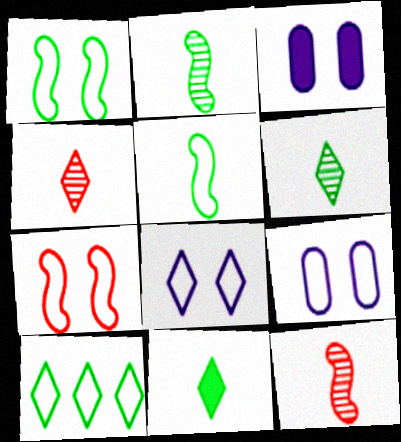[[3, 10, 12]]